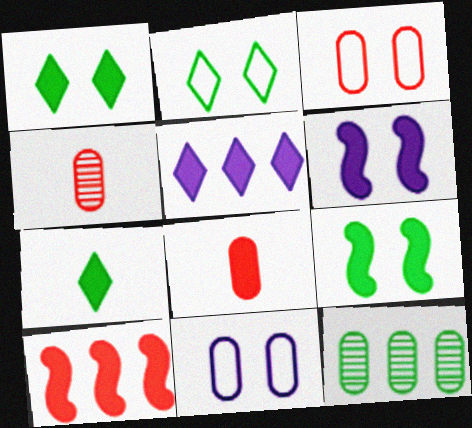[[5, 8, 9], 
[8, 11, 12]]